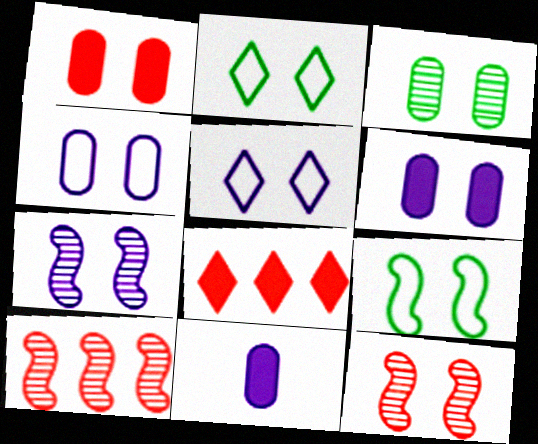[[1, 2, 7], 
[1, 3, 4], 
[2, 6, 12], 
[2, 10, 11], 
[5, 6, 7]]